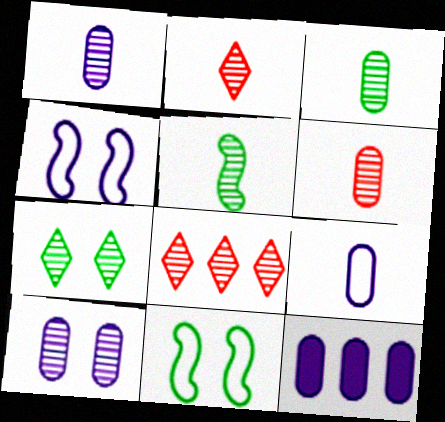[[1, 2, 5], 
[1, 3, 6], 
[2, 11, 12], 
[5, 8, 10], 
[9, 10, 12]]